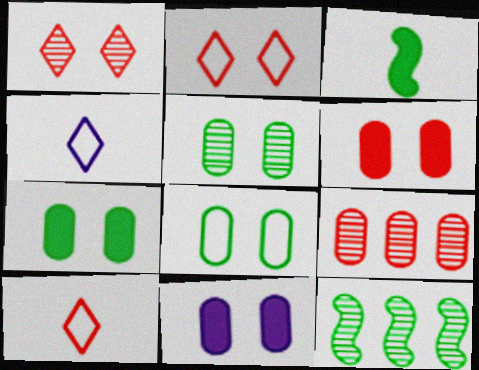[[4, 6, 12], 
[5, 7, 8], 
[6, 7, 11], 
[10, 11, 12]]